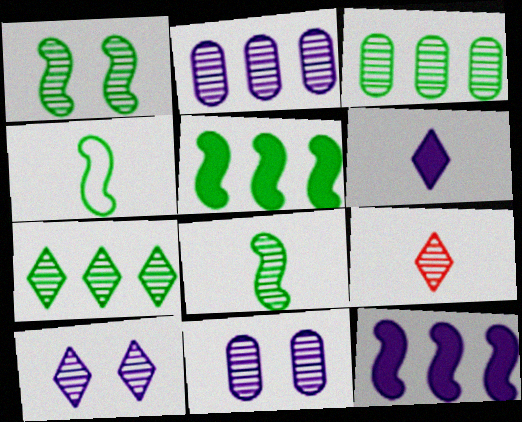[[1, 2, 9], 
[1, 4, 5], 
[7, 9, 10]]